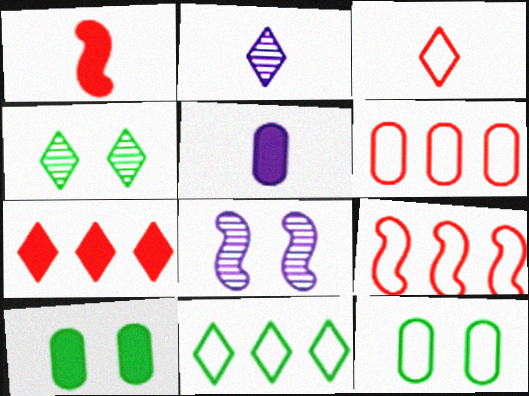[[2, 9, 10], 
[4, 5, 9]]